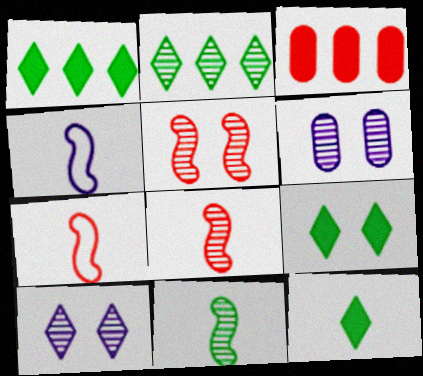[[1, 6, 7], 
[1, 9, 12], 
[2, 6, 8]]